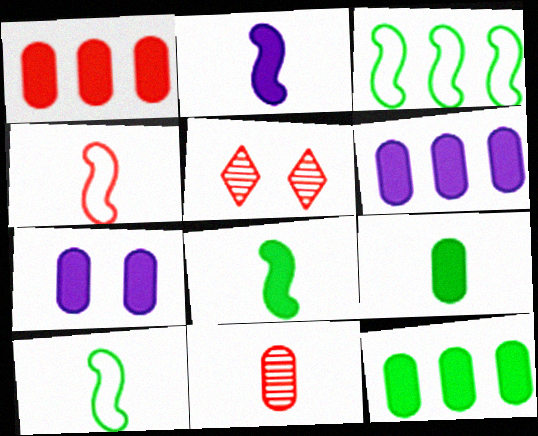[[1, 4, 5], 
[1, 6, 12], 
[1, 7, 9], 
[5, 6, 10]]